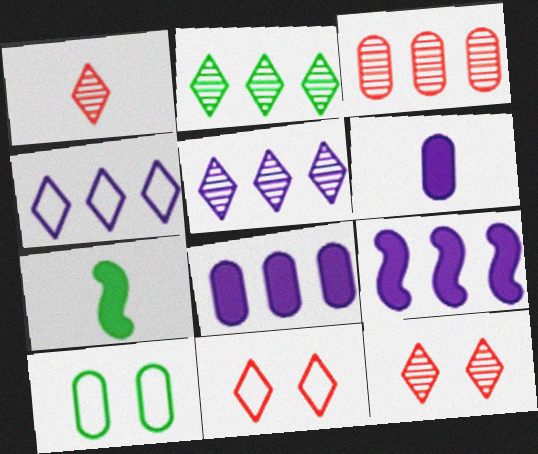[[1, 9, 10], 
[2, 7, 10], 
[3, 6, 10]]